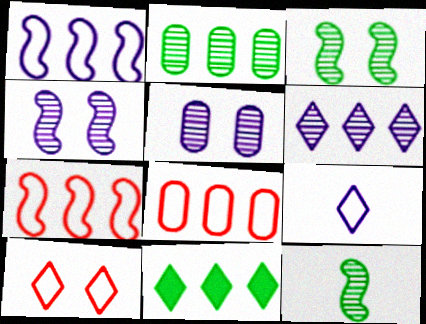[]